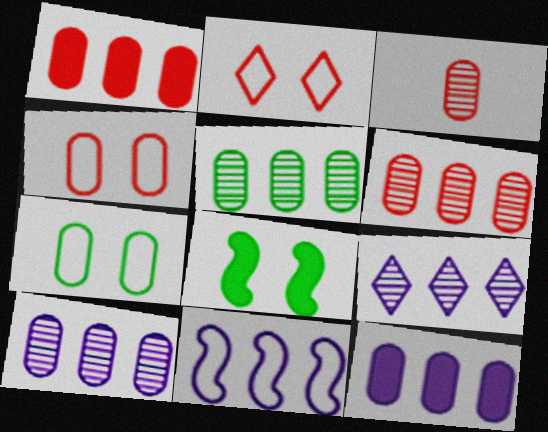[[1, 3, 4], 
[3, 7, 12], 
[5, 6, 10], 
[9, 11, 12]]